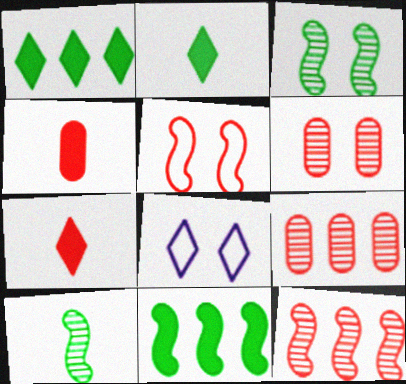[[5, 7, 9]]